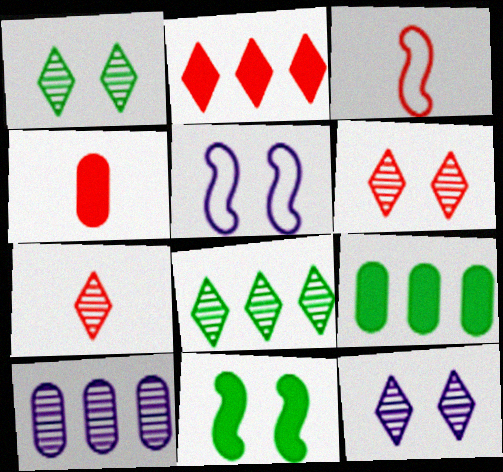[[1, 6, 12], 
[3, 4, 7], 
[3, 9, 12], 
[4, 5, 8], 
[5, 7, 9], 
[7, 8, 12]]